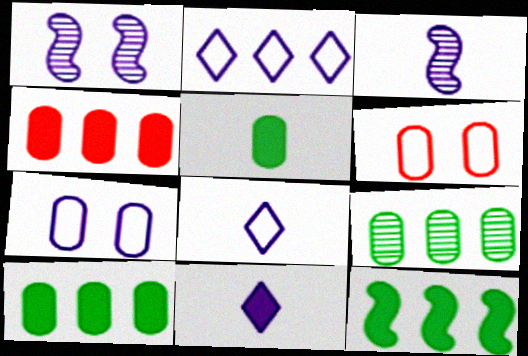[]